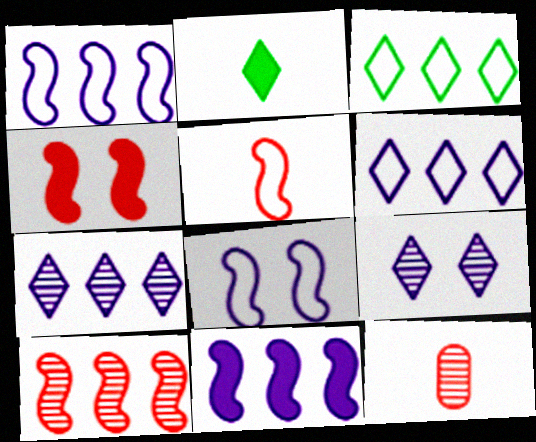[[4, 5, 10]]